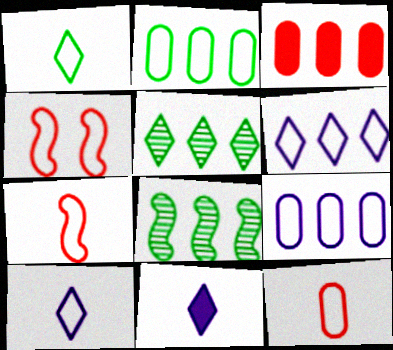[[1, 4, 9], 
[2, 4, 10], 
[3, 6, 8]]